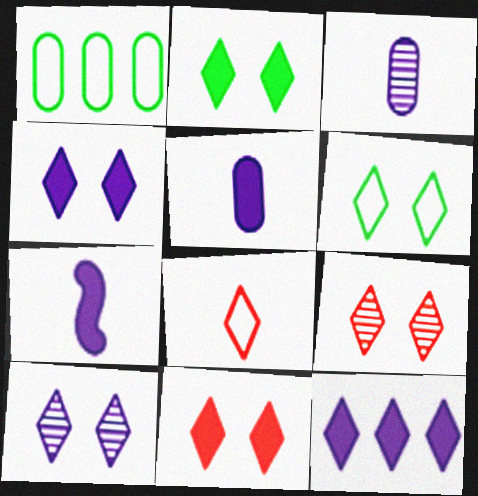[[1, 7, 9], 
[2, 4, 11], 
[4, 6, 9], 
[6, 10, 11]]